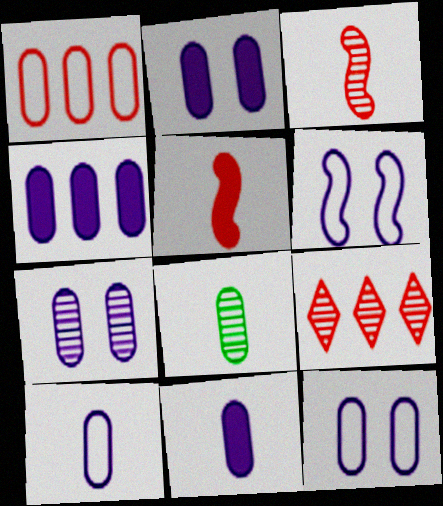[[1, 2, 8], 
[2, 4, 11], 
[2, 7, 12], 
[4, 7, 10]]